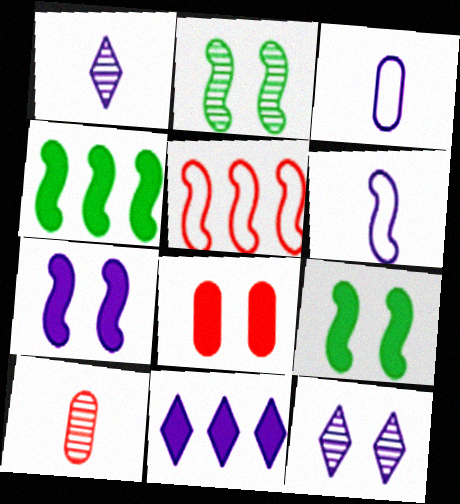[]